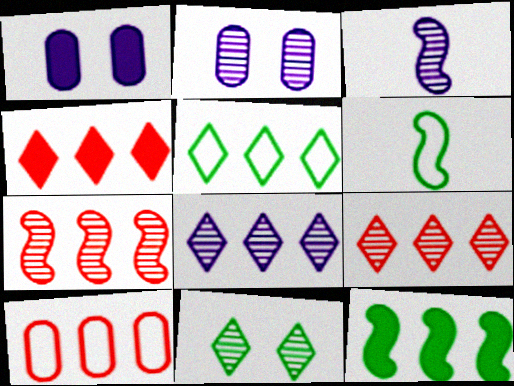[[1, 6, 9], 
[2, 3, 8], 
[2, 4, 6], 
[4, 5, 8], 
[4, 7, 10], 
[8, 10, 12]]